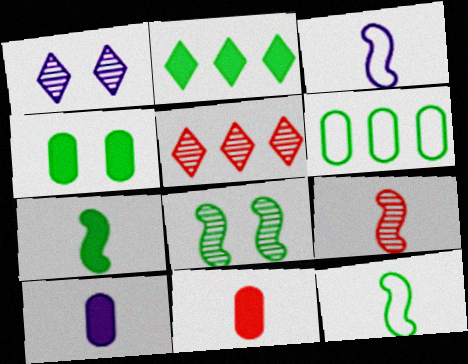[[2, 4, 7], 
[3, 4, 5], 
[3, 7, 9]]